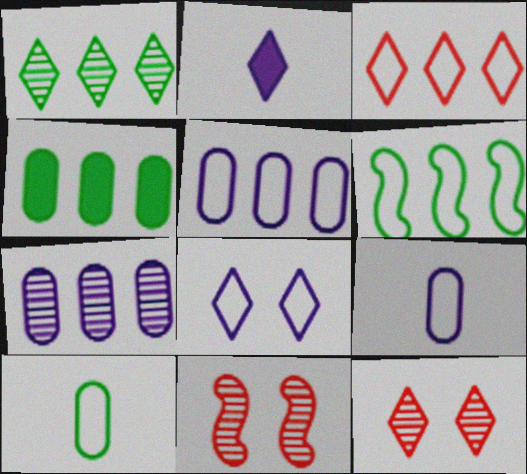[[1, 4, 6], 
[3, 5, 6]]